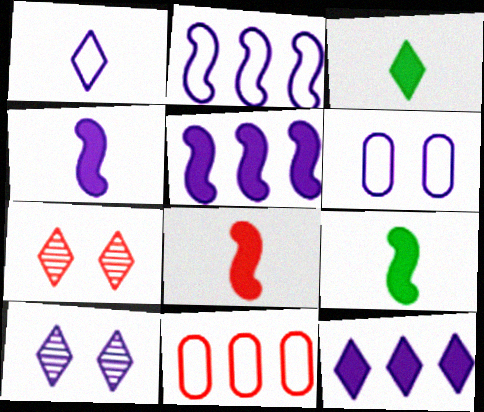[[1, 2, 6], 
[1, 10, 12], 
[4, 8, 9], 
[7, 8, 11], 
[9, 10, 11]]